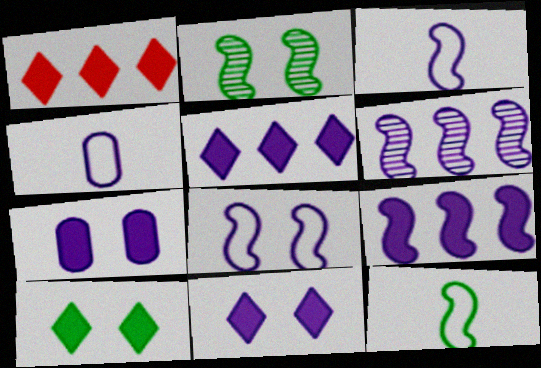[[1, 2, 4], 
[4, 6, 11]]